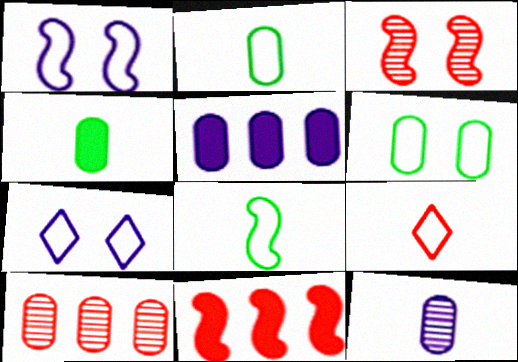[]